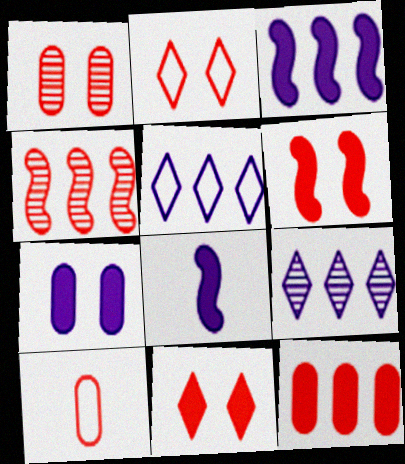[[1, 2, 6], 
[1, 10, 12], 
[4, 10, 11]]